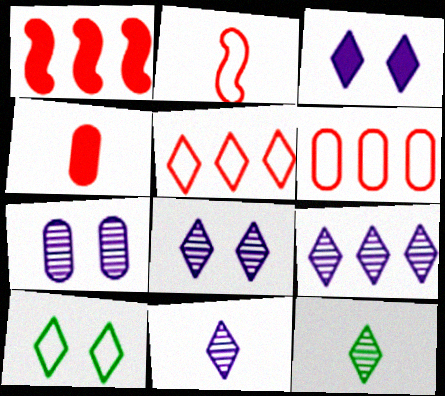[[3, 5, 12], 
[8, 9, 11]]